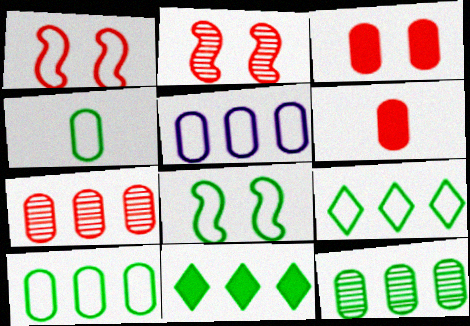[[4, 8, 9]]